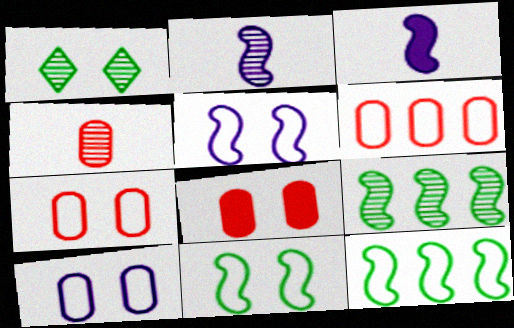[[1, 3, 6], 
[1, 5, 8], 
[4, 6, 8]]